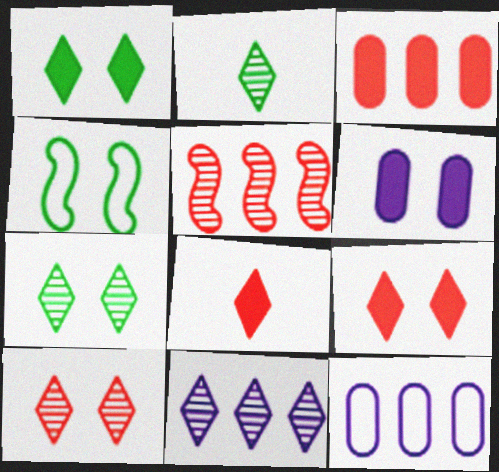[[2, 10, 11], 
[4, 6, 10]]